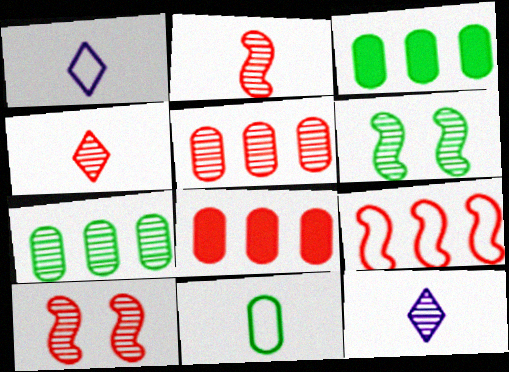[[1, 3, 10], 
[1, 6, 8], 
[4, 5, 10], 
[5, 6, 12], 
[7, 10, 12]]